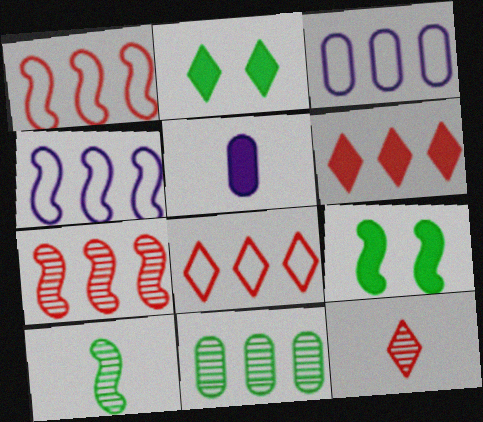[[3, 9, 12], 
[4, 6, 11], 
[5, 6, 9]]